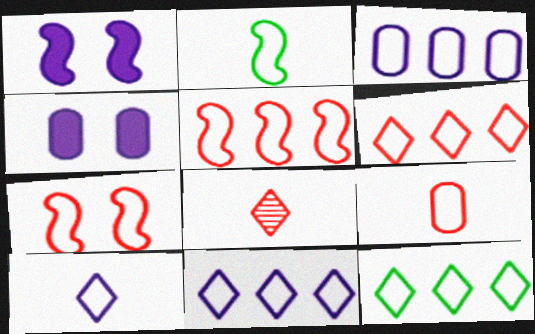[[2, 9, 10], 
[3, 5, 12], 
[6, 7, 9], 
[6, 11, 12]]